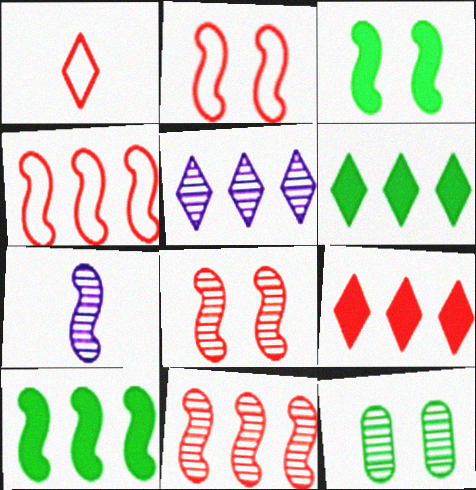[[2, 7, 10], 
[3, 4, 7]]